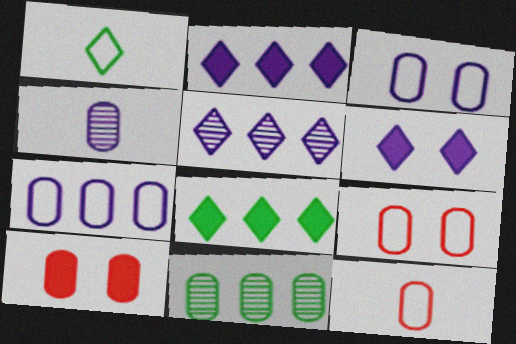[]